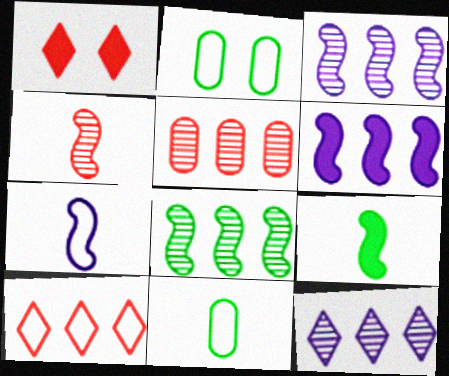[[1, 3, 11], 
[2, 7, 10], 
[4, 7, 9], 
[5, 8, 12]]